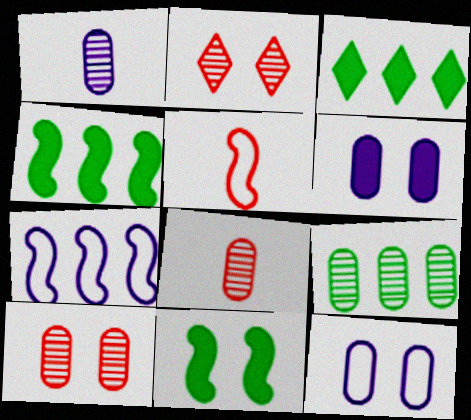[[1, 9, 10], 
[2, 11, 12]]